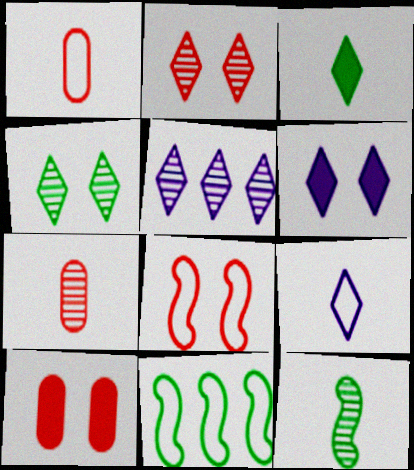[[2, 8, 10], 
[5, 6, 9], 
[6, 7, 11]]